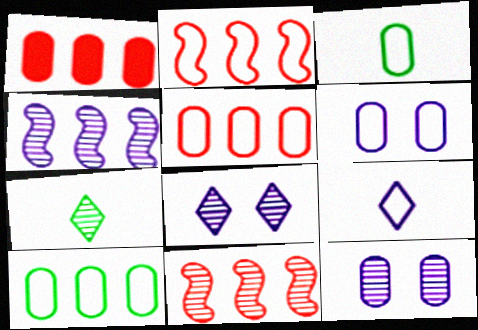[[1, 3, 12], 
[3, 5, 6], 
[7, 11, 12]]